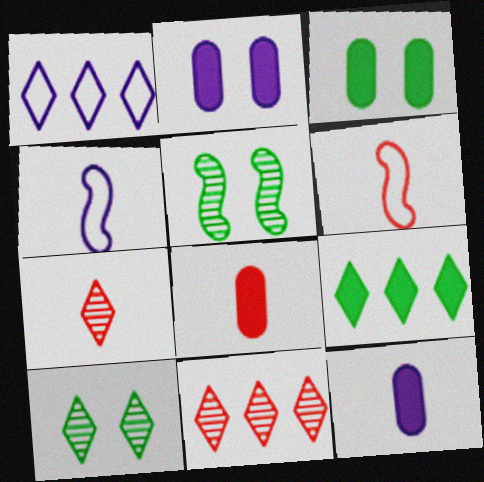[[1, 5, 8], 
[1, 9, 11], 
[3, 4, 11], 
[6, 7, 8]]